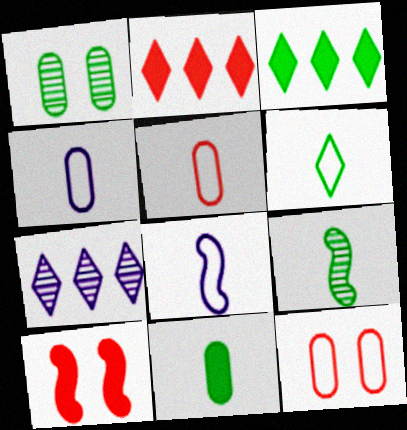[[1, 2, 8], 
[5, 6, 8], 
[6, 9, 11]]